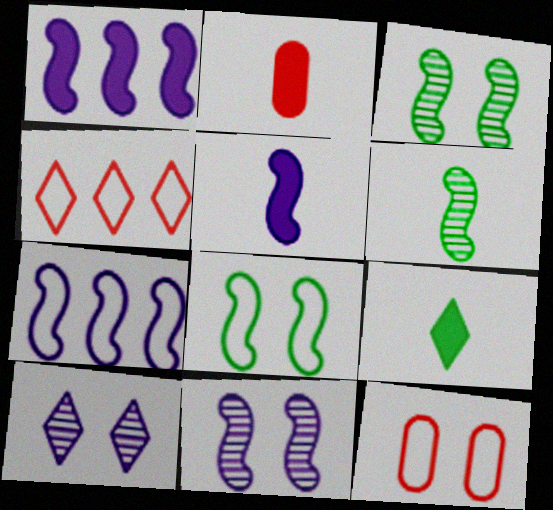[[2, 5, 9], 
[4, 9, 10], 
[5, 7, 11]]